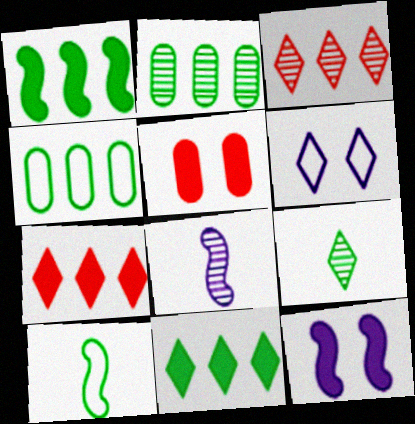[[6, 7, 9]]